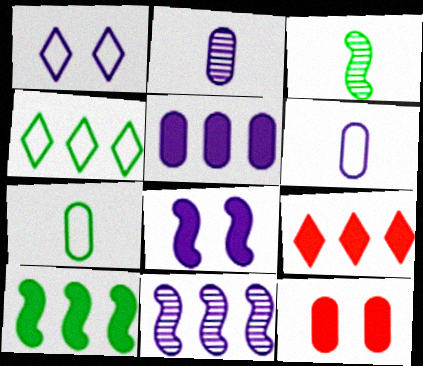[[5, 9, 10]]